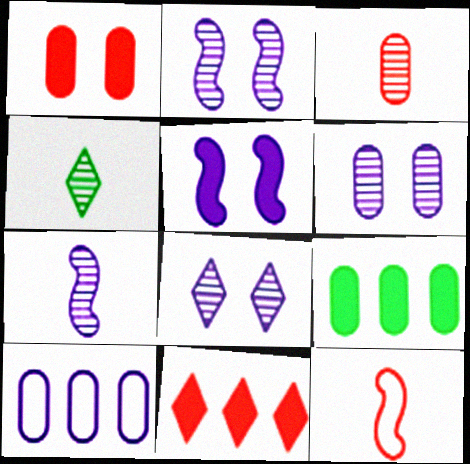[[2, 6, 8], 
[3, 4, 7], 
[8, 9, 12]]